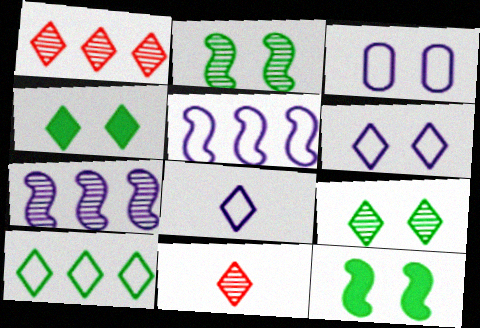[[1, 4, 8], 
[3, 5, 8]]